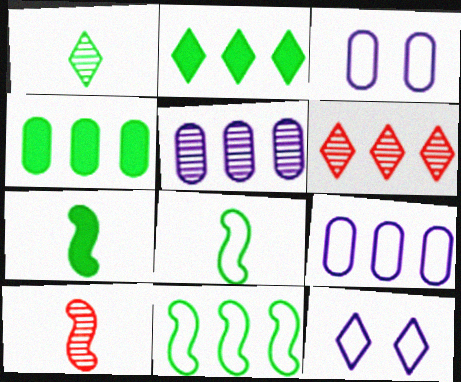[[2, 3, 10], 
[3, 6, 7], 
[4, 10, 12]]